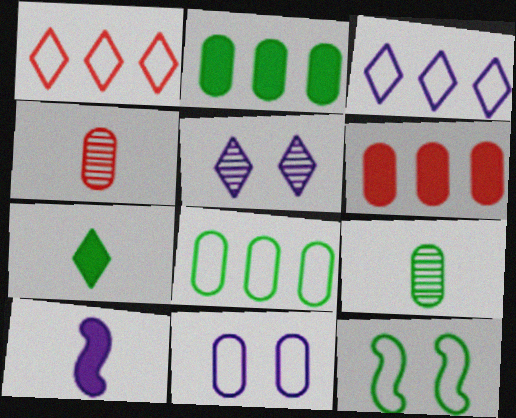[[1, 5, 7], 
[2, 4, 11], 
[6, 9, 11]]